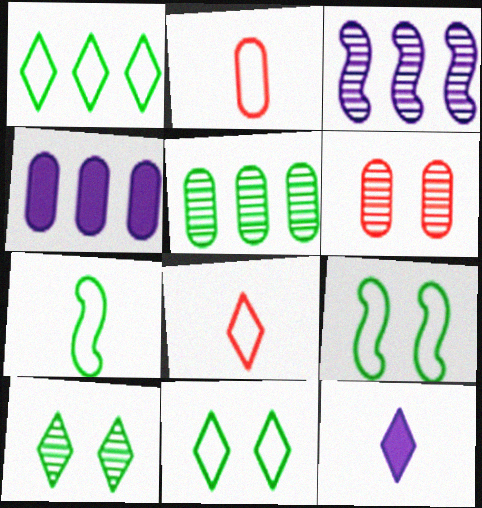[]